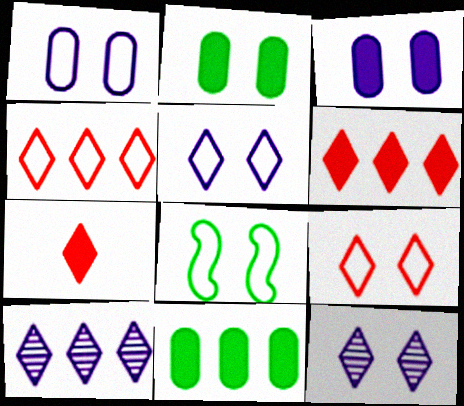[[1, 8, 9]]